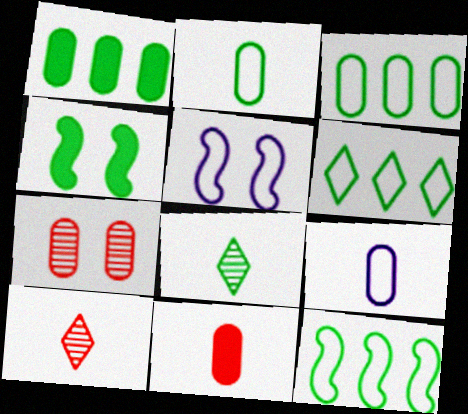[[1, 5, 10], 
[1, 7, 9], 
[3, 4, 8], 
[3, 6, 12]]